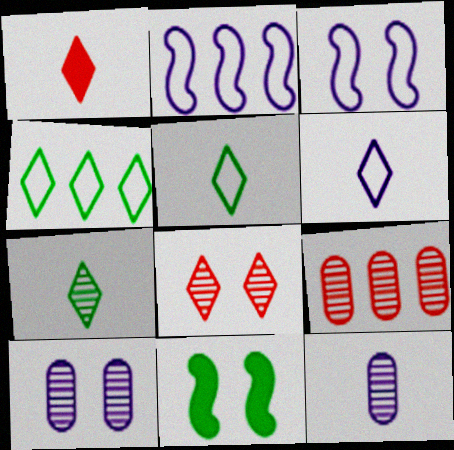[[1, 6, 7], 
[6, 9, 11]]